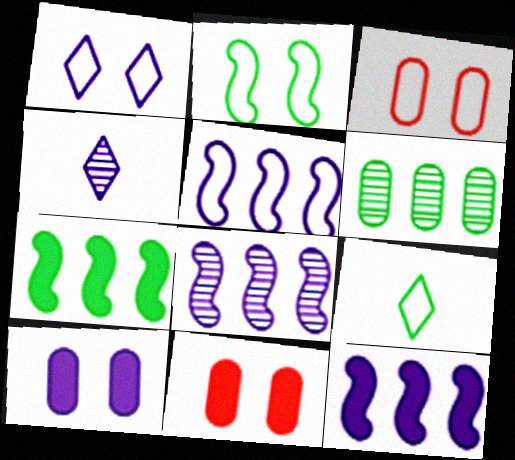[[1, 2, 3], 
[3, 4, 7], 
[3, 5, 9], 
[4, 5, 10], 
[5, 8, 12], 
[8, 9, 11]]